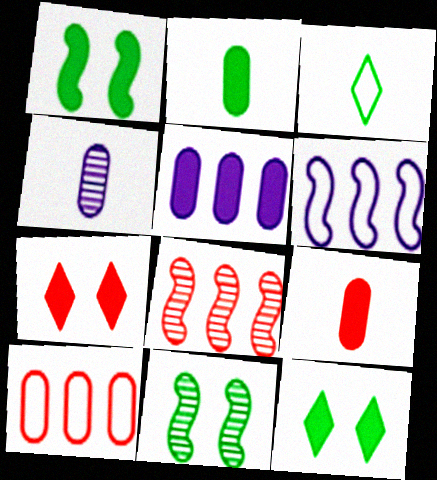[]